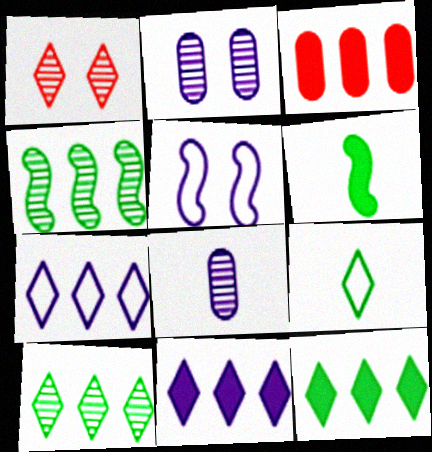[[1, 4, 8], 
[1, 9, 11], 
[3, 4, 7], 
[5, 8, 11]]